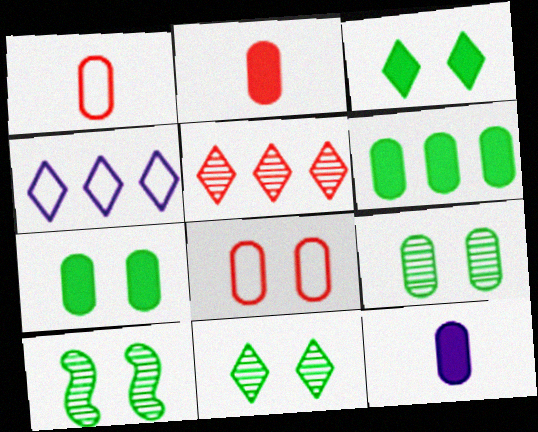[[2, 4, 10], 
[9, 10, 11]]